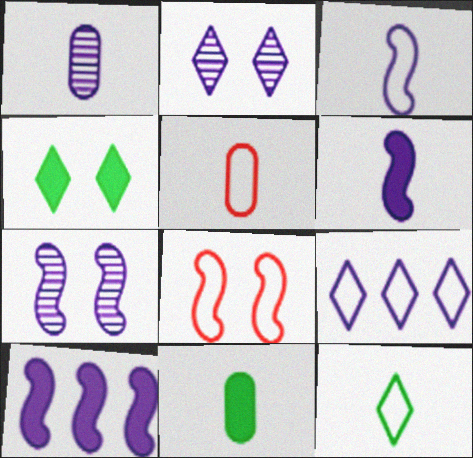[[1, 5, 11], 
[3, 5, 12], 
[3, 7, 10]]